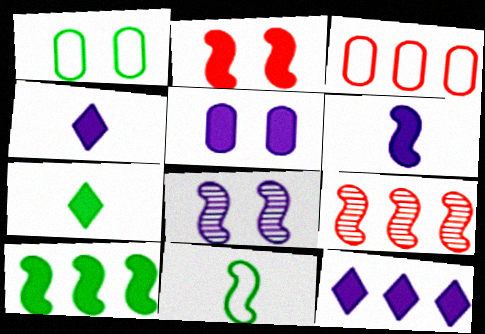[[1, 4, 9], 
[2, 6, 10], 
[3, 7, 8], 
[5, 6, 12]]